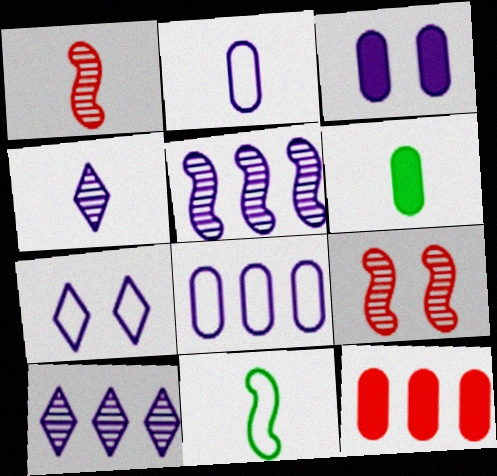[[3, 6, 12]]